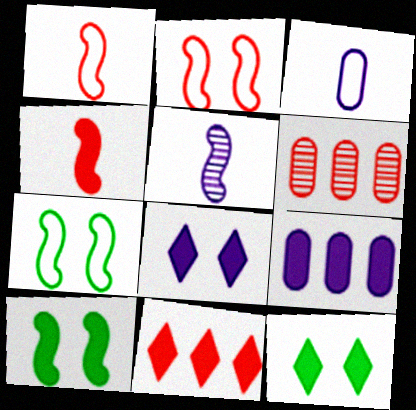[[4, 9, 12]]